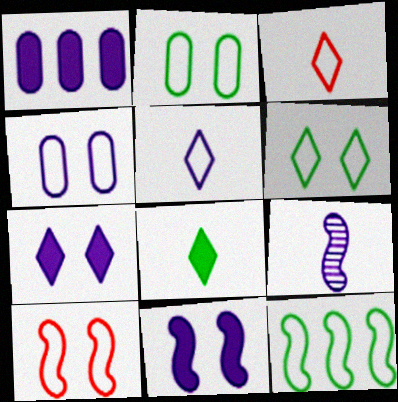[[3, 4, 12], 
[4, 6, 10]]